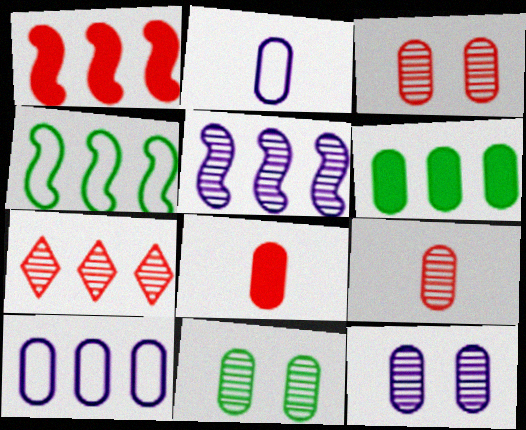[[1, 4, 5], 
[2, 3, 6], 
[3, 11, 12], 
[8, 10, 11]]